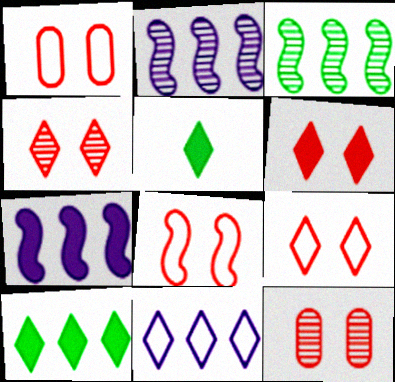[[1, 2, 5], 
[1, 8, 9], 
[4, 5, 11], 
[4, 6, 9], 
[6, 8, 12]]